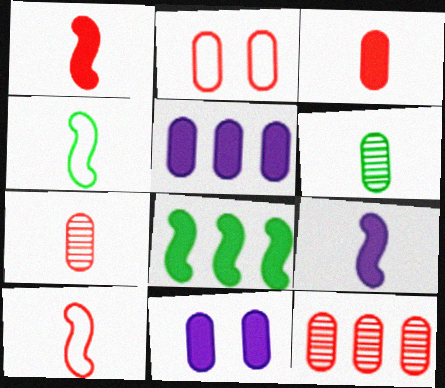[[2, 3, 12], 
[2, 5, 6]]